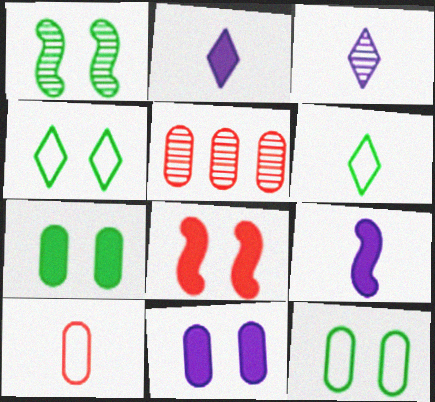[[1, 3, 5], 
[1, 4, 7], 
[4, 5, 9]]